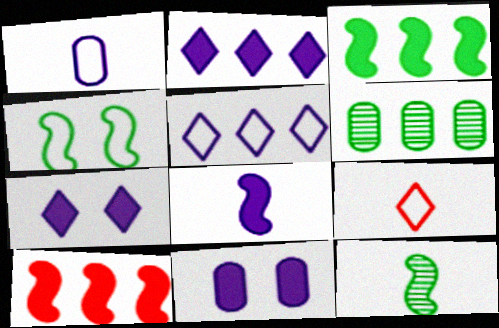[[2, 8, 11], 
[3, 4, 12], 
[5, 6, 10]]